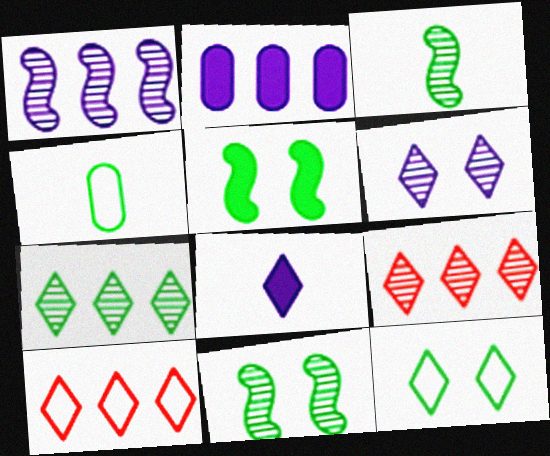[[4, 5, 7], 
[8, 9, 12]]